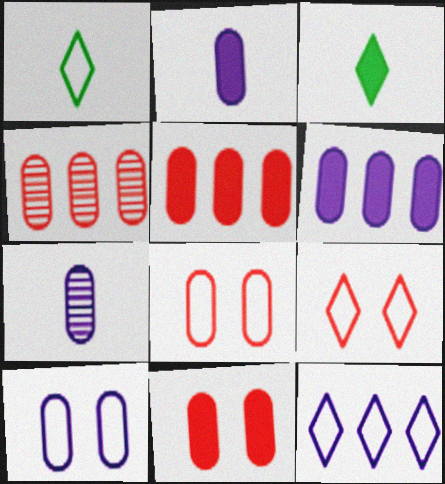[[1, 9, 12], 
[6, 7, 10]]